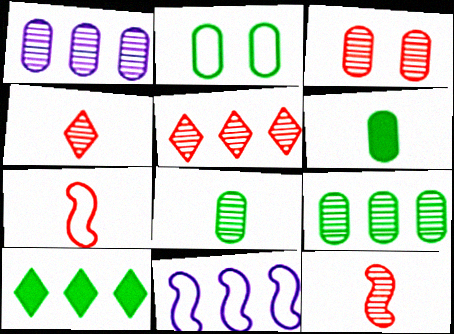[[1, 3, 8], 
[2, 6, 9], 
[3, 5, 12]]